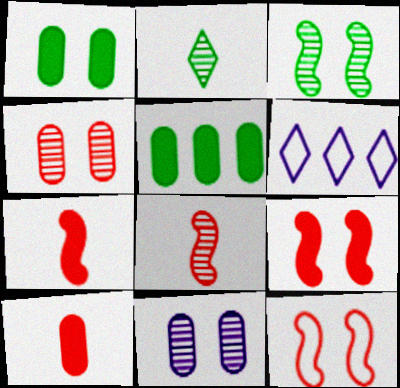[[1, 6, 8], 
[3, 6, 10]]